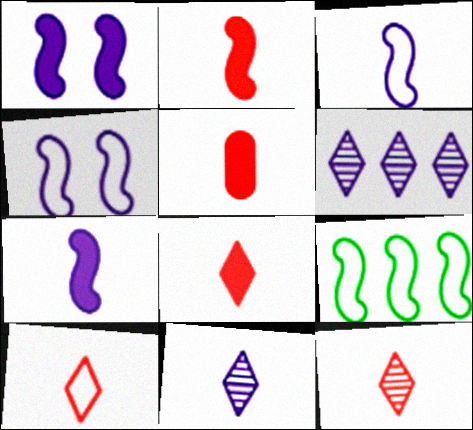[[2, 5, 8], 
[8, 10, 12]]